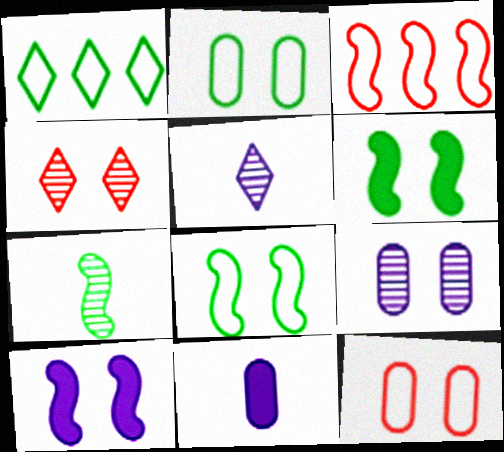[[2, 4, 10], 
[3, 7, 10]]